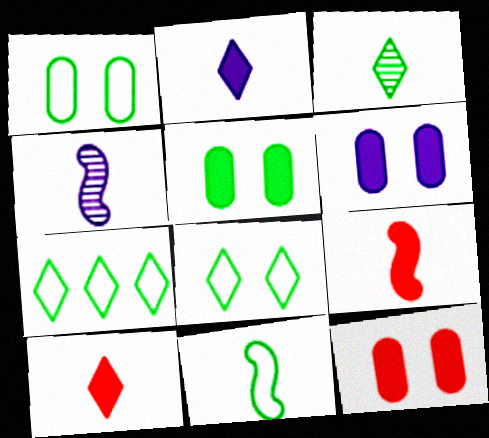[[1, 7, 11], 
[4, 7, 12], 
[4, 9, 11], 
[5, 6, 12]]